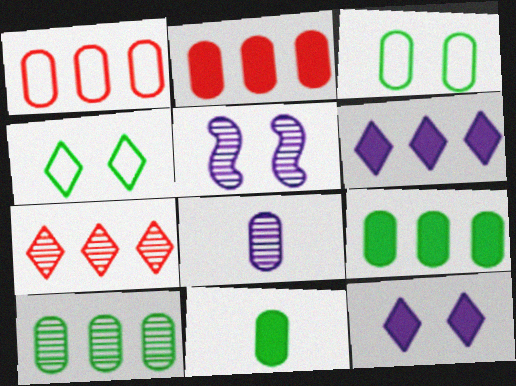[[2, 3, 8], 
[3, 10, 11]]